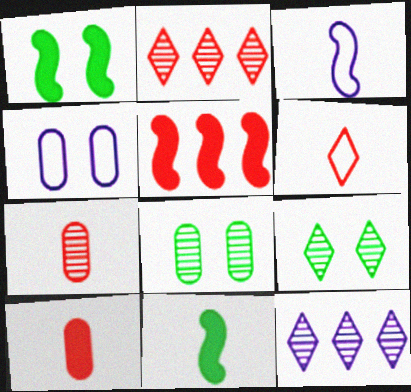[[2, 4, 11]]